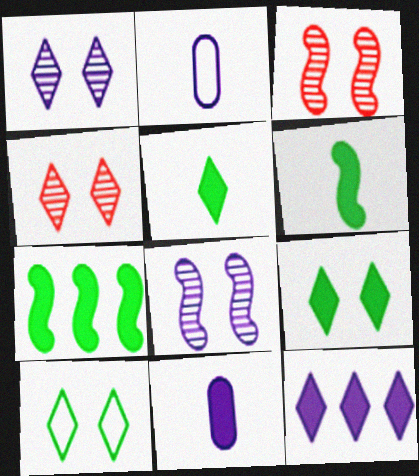[[2, 4, 7], 
[2, 8, 12]]